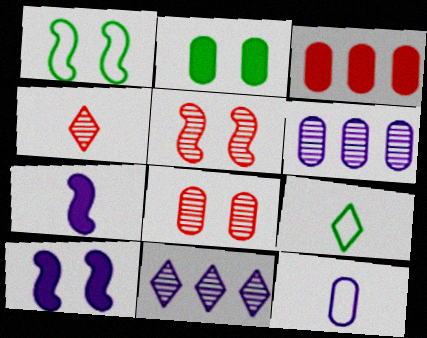[[1, 5, 10], 
[10, 11, 12]]